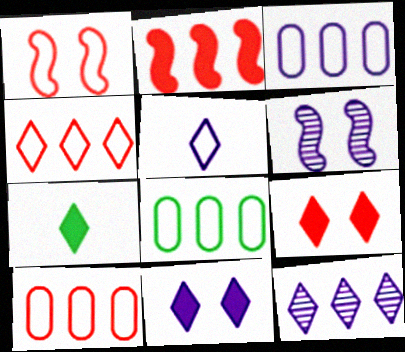[[1, 5, 8], 
[2, 8, 12], 
[3, 8, 10], 
[5, 11, 12], 
[6, 7, 10]]